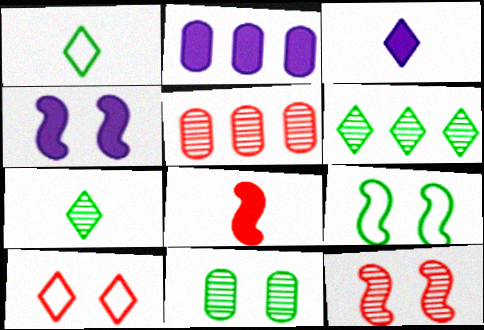[[1, 2, 12], 
[1, 4, 5], 
[2, 3, 4], 
[3, 5, 9], 
[3, 6, 10], 
[4, 9, 12], 
[4, 10, 11], 
[5, 8, 10]]